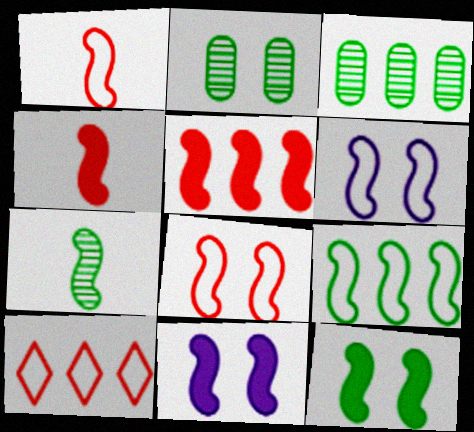[[1, 6, 9], 
[5, 6, 7], 
[7, 9, 12]]